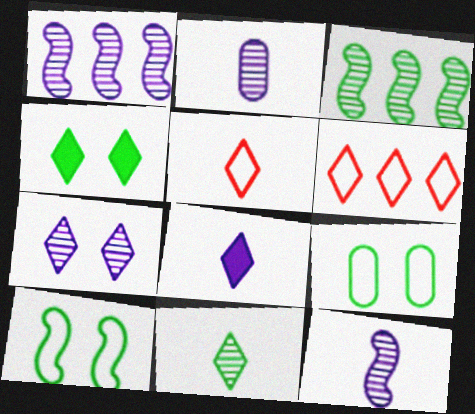[[1, 2, 7], 
[5, 8, 11]]